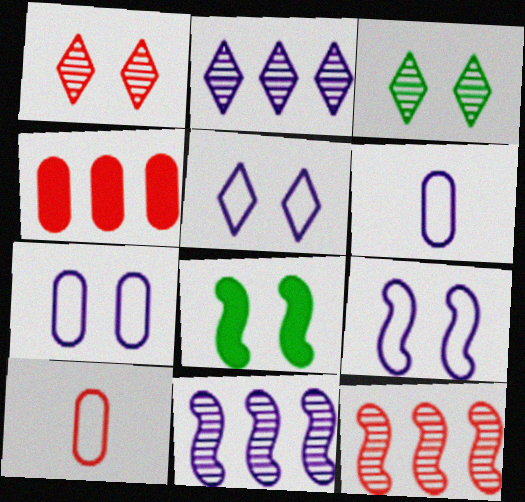[[1, 7, 8], 
[2, 8, 10], 
[5, 7, 9]]